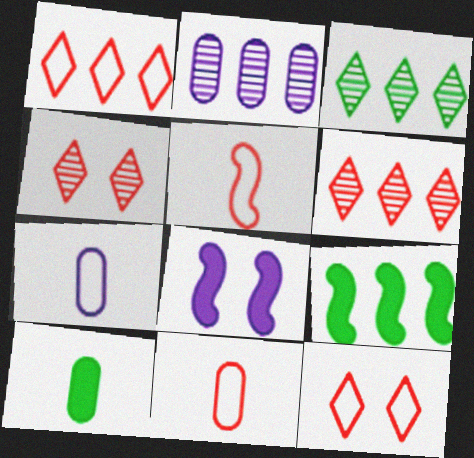[[1, 2, 9], 
[3, 8, 11], 
[4, 7, 9]]